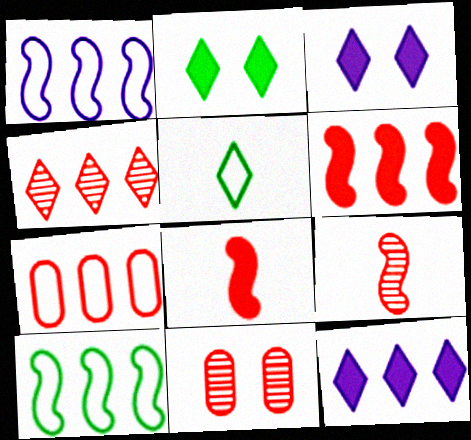[[3, 4, 5], 
[4, 6, 7], 
[4, 9, 11]]